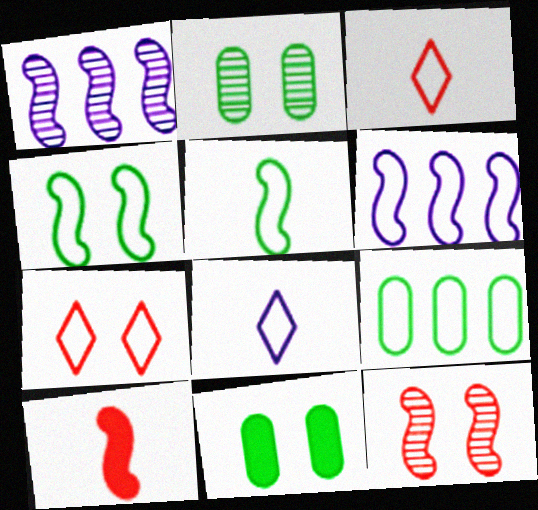[[1, 3, 11], 
[1, 4, 10]]